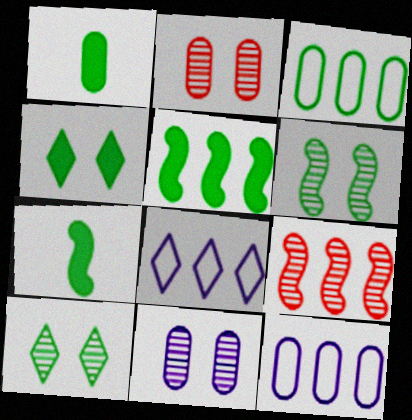[[1, 2, 12], 
[1, 4, 5], 
[2, 7, 8], 
[3, 7, 10]]